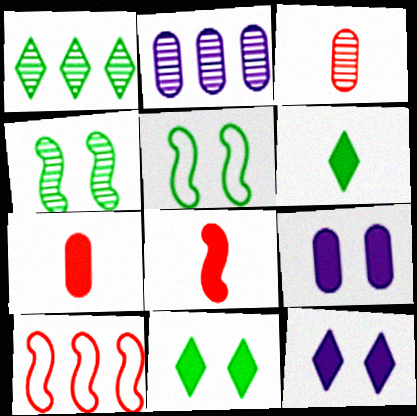[]